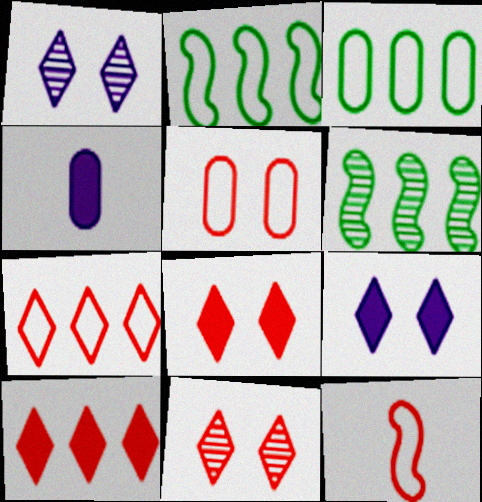[[2, 4, 11], 
[5, 7, 12]]